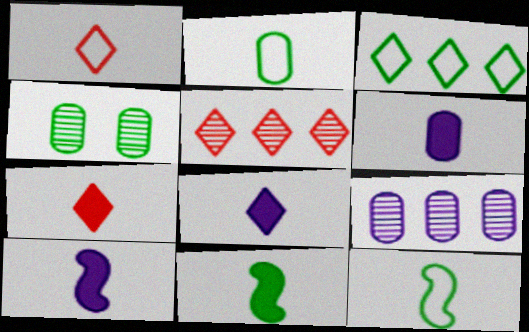[[3, 4, 11], 
[6, 7, 11], 
[6, 8, 10]]